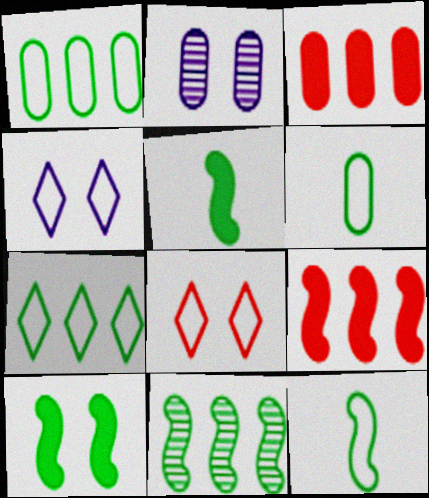[[2, 3, 6], 
[2, 8, 10], 
[10, 11, 12]]